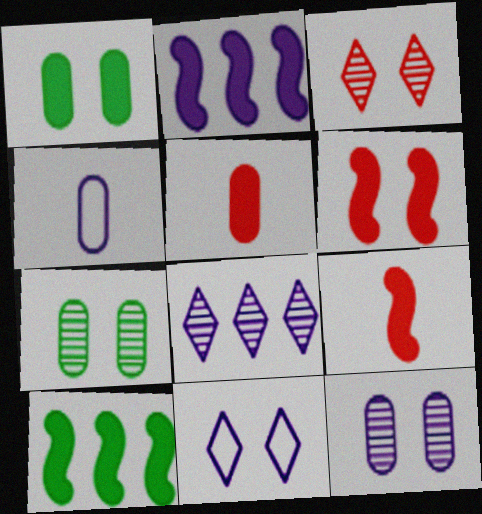[[3, 4, 10], 
[6, 7, 11]]